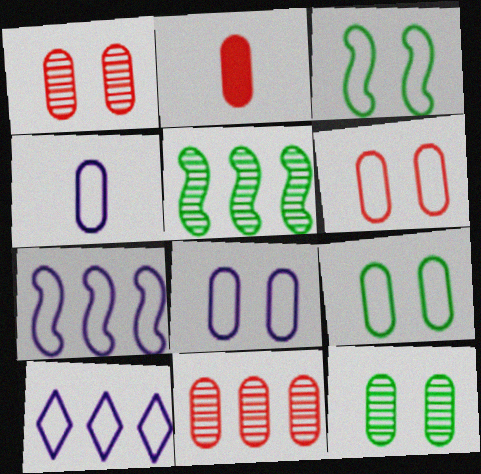[[2, 6, 11], 
[6, 8, 9]]